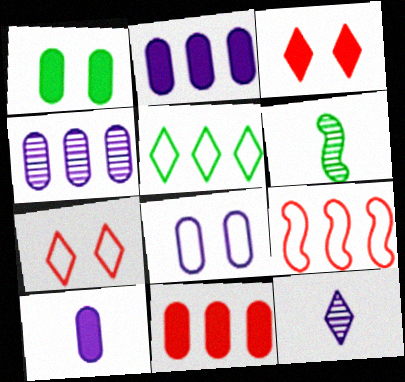[[1, 5, 6], 
[1, 9, 12], 
[1, 10, 11], 
[2, 6, 7], 
[3, 5, 12], 
[4, 8, 10]]